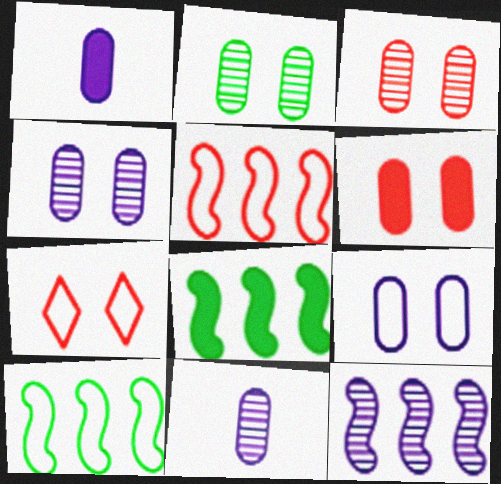[[2, 3, 4], 
[2, 6, 9], 
[5, 8, 12], 
[7, 8, 11]]